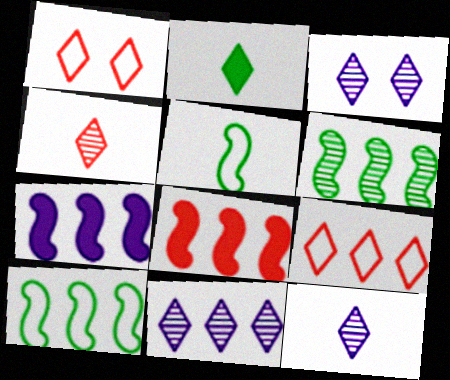[[1, 2, 11], 
[2, 3, 9], 
[3, 11, 12]]